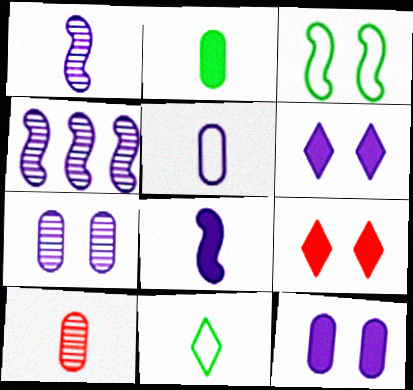[[2, 5, 10], 
[3, 7, 9], 
[4, 5, 6], 
[8, 10, 11]]